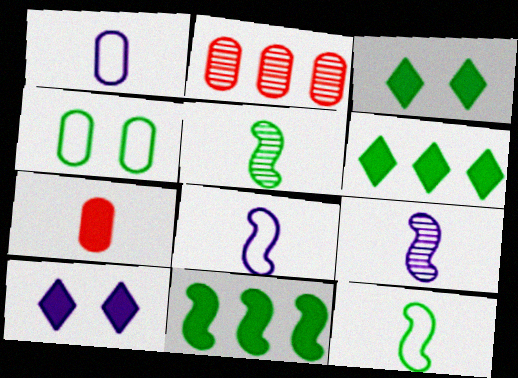[[2, 3, 8], 
[2, 10, 12], 
[4, 5, 6], 
[7, 10, 11]]